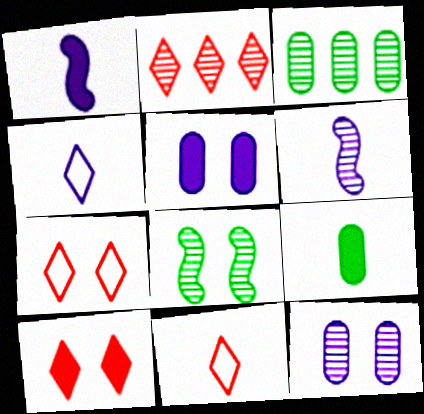[[1, 3, 7], 
[2, 10, 11], 
[5, 7, 8], 
[6, 9, 11]]